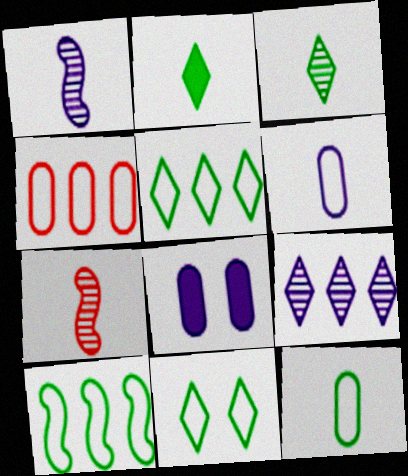[[2, 6, 7], 
[5, 7, 8], 
[10, 11, 12]]